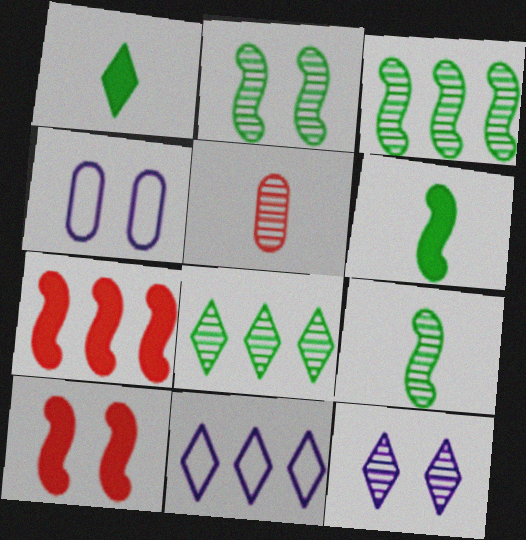[[2, 3, 9], 
[3, 5, 12]]